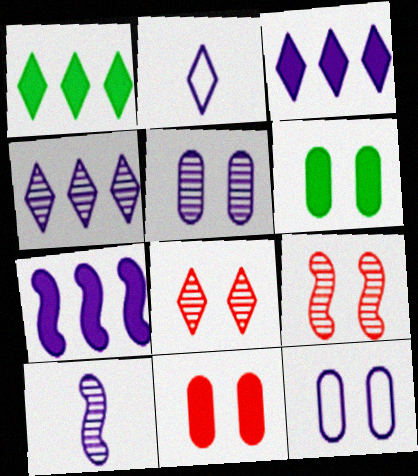[[1, 2, 8], 
[2, 5, 7], 
[3, 10, 12], 
[4, 5, 10]]